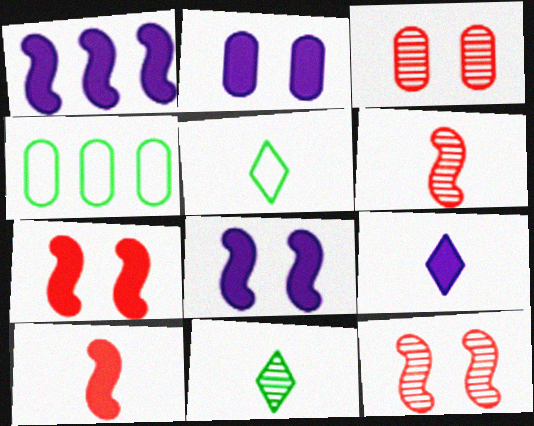[[1, 2, 9], 
[1, 3, 5], 
[4, 9, 12]]